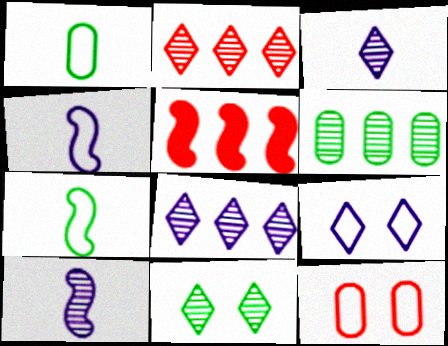[[2, 3, 11]]